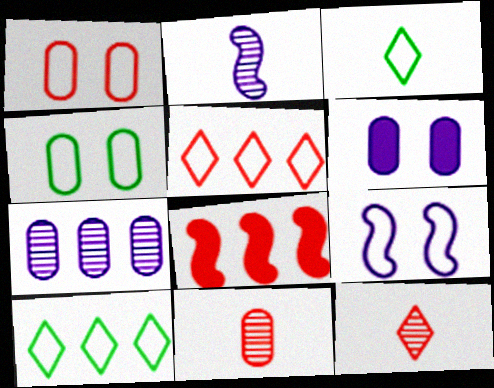[[1, 8, 12], 
[7, 8, 10]]